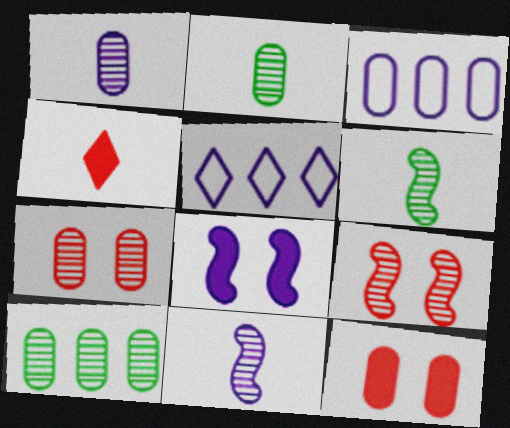[[1, 5, 8], 
[1, 7, 10], 
[2, 3, 12], 
[5, 6, 12]]